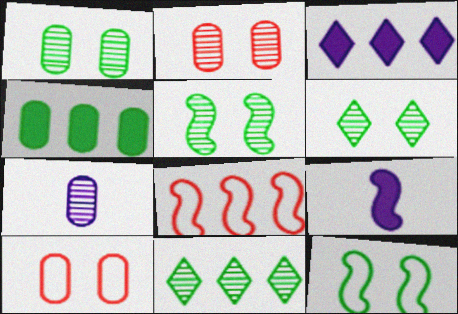[[1, 5, 6], 
[4, 7, 10], 
[5, 8, 9], 
[9, 10, 11]]